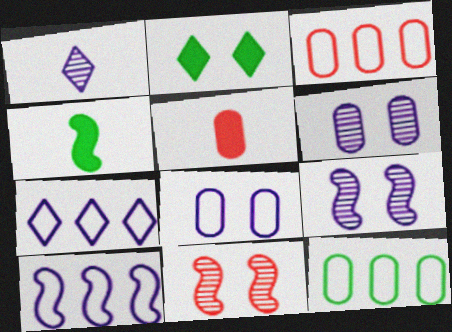[[2, 8, 11], 
[4, 10, 11], 
[5, 6, 12]]